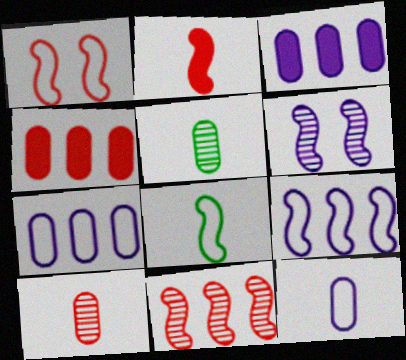[[1, 2, 11], 
[1, 8, 9]]